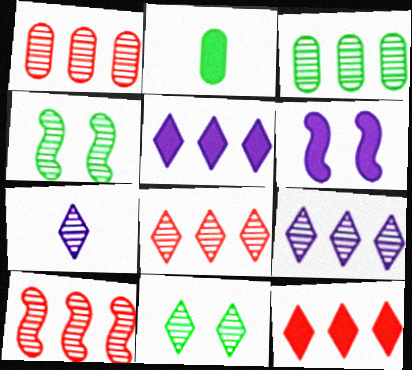[[1, 4, 7], 
[1, 8, 10], 
[2, 6, 12], 
[3, 9, 10], 
[7, 8, 11]]